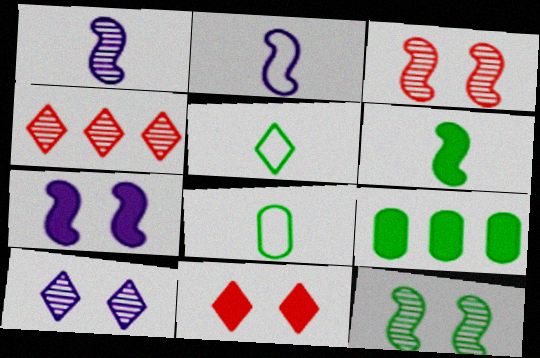[[4, 7, 8], 
[5, 9, 12]]